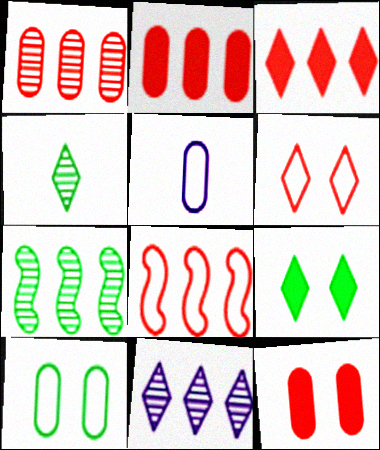[[1, 3, 8], 
[1, 7, 11]]